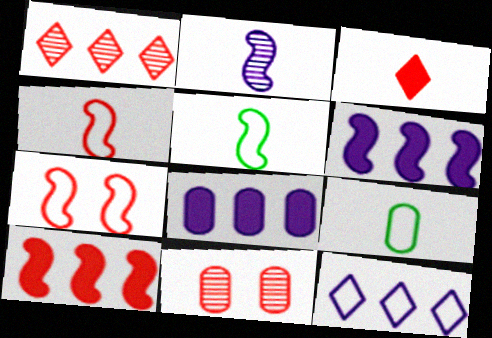[[2, 3, 9], 
[7, 9, 12], 
[8, 9, 11]]